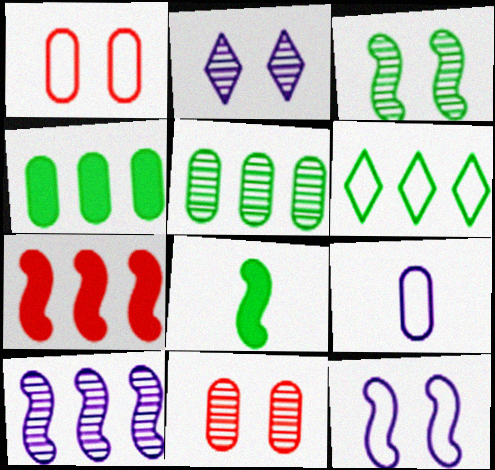[[2, 3, 11], 
[4, 9, 11]]